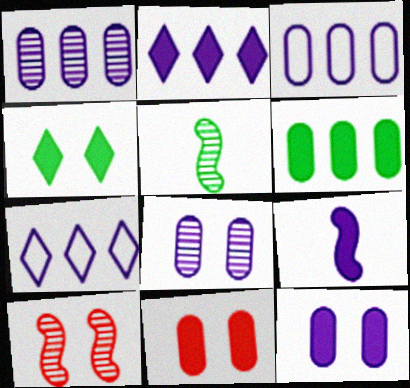[[2, 9, 12], 
[5, 7, 11], 
[7, 8, 9]]